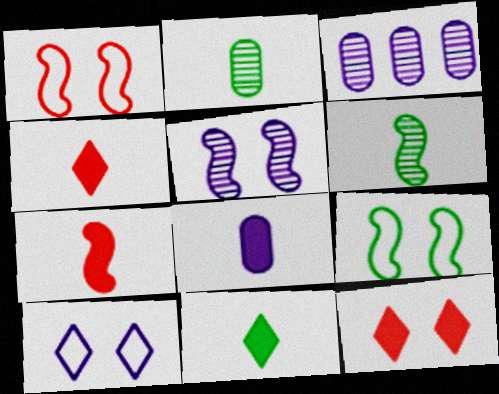[[1, 3, 11], 
[3, 4, 9], 
[7, 8, 11]]